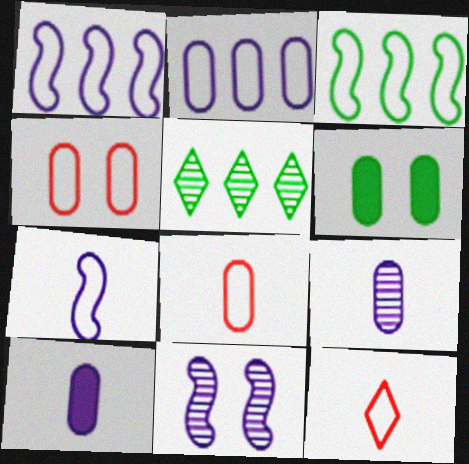[]